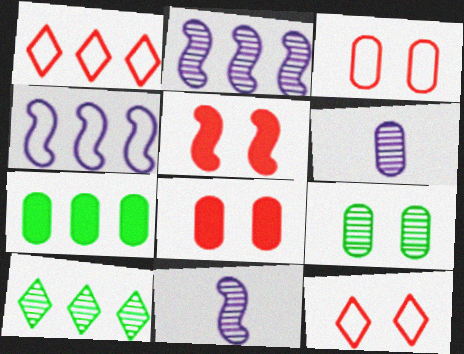[[1, 2, 7], 
[3, 6, 7], 
[7, 11, 12]]